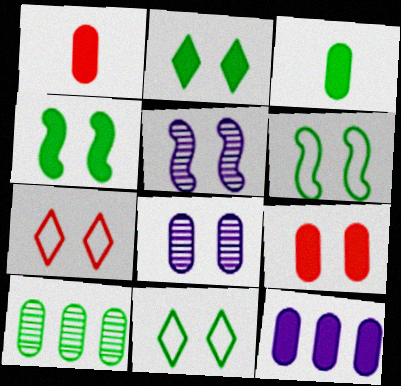[[3, 9, 12], 
[4, 7, 8], 
[5, 9, 11]]